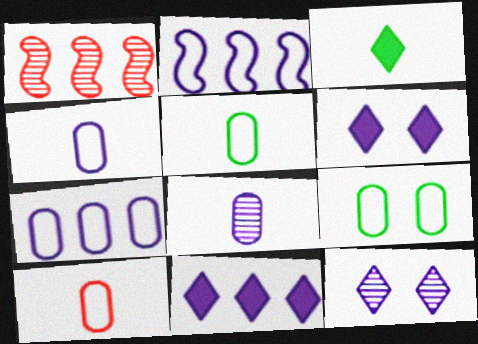[[1, 5, 6], 
[2, 6, 8], 
[4, 5, 10], 
[7, 9, 10]]